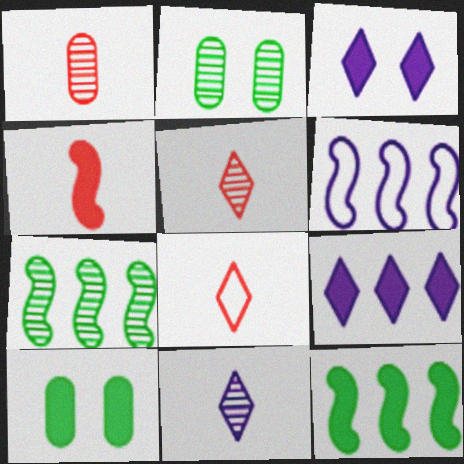[[1, 4, 8], 
[4, 9, 10], 
[5, 6, 10]]